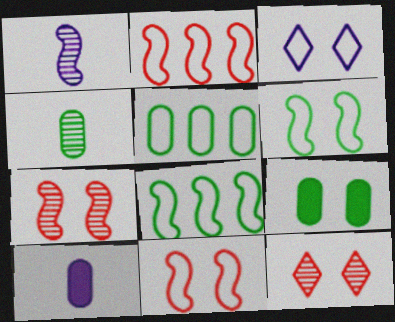[[3, 7, 9], 
[4, 5, 9], 
[8, 10, 12]]